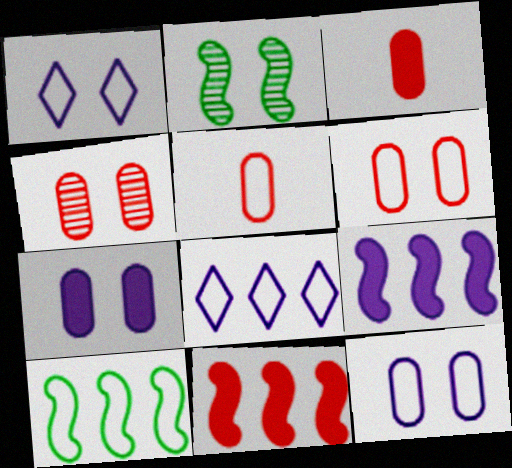[[1, 5, 10], 
[2, 3, 8]]